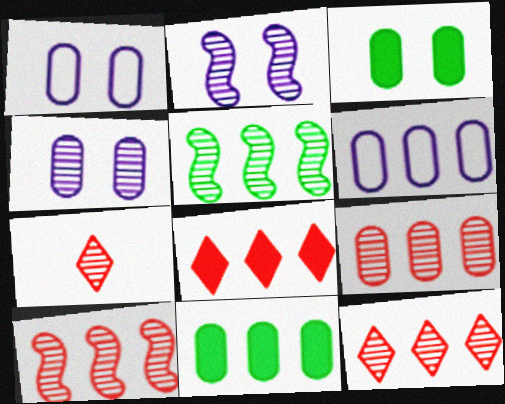[[4, 5, 7], 
[5, 6, 8], 
[6, 9, 11], 
[9, 10, 12]]